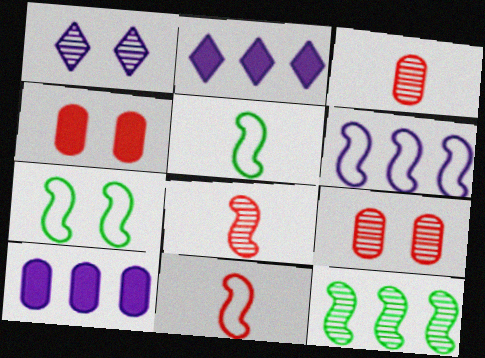[[1, 3, 12], 
[1, 4, 7], 
[2, 3, 7], 
[2, 5, 9], 
[6, 7, 11]]